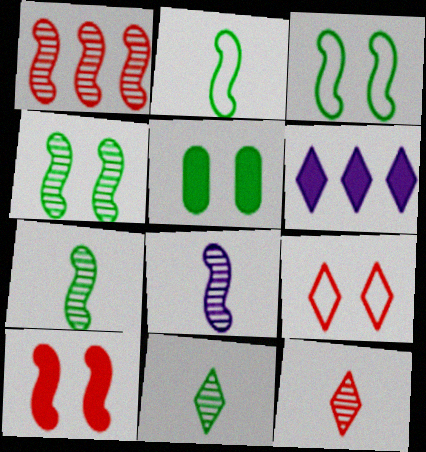[[1, 4, 8], 
[6, 9, 11]]